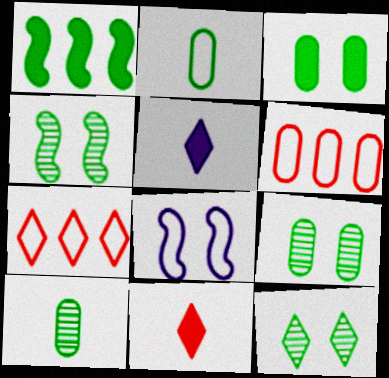[[1, 2, 12], 
[2, 7, 8], 
[4, 5, 6], 
[4, 9, 12], 
[5, 7, 12]]